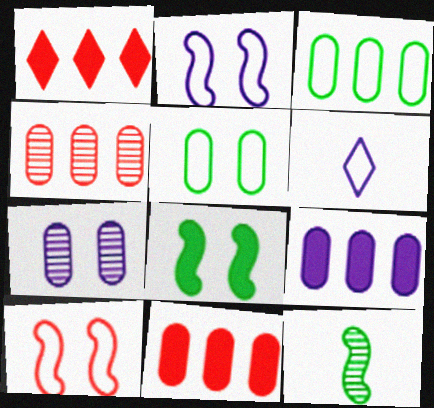[[3, 4, 9], 
[3, 6, 10], 
[4, 6, 8]]